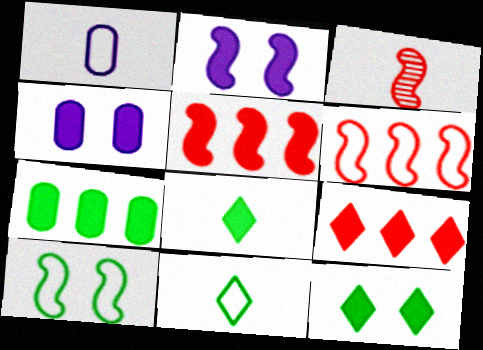[[1, 3, 8], 
[4, 5, 8]]